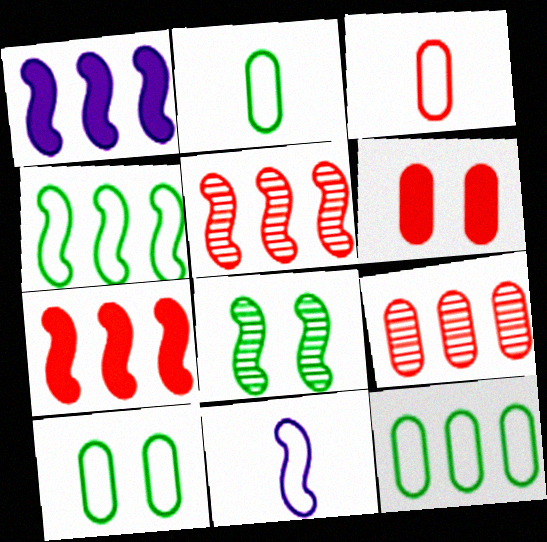[[1, 4, 5], 
[2, 10, 12], 
[3, 6, 9], 
[7, 8, 11]]